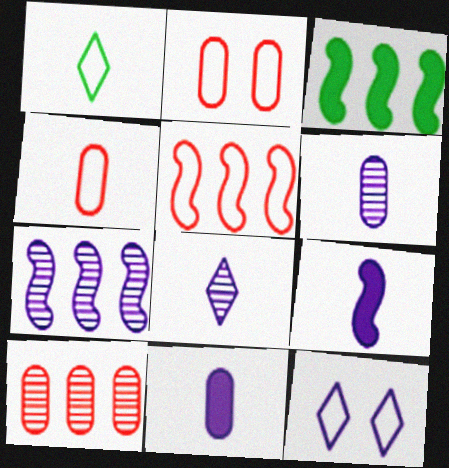[[2, 3, 8], 
[3, 5, 7], 
[7, 11, 12]]